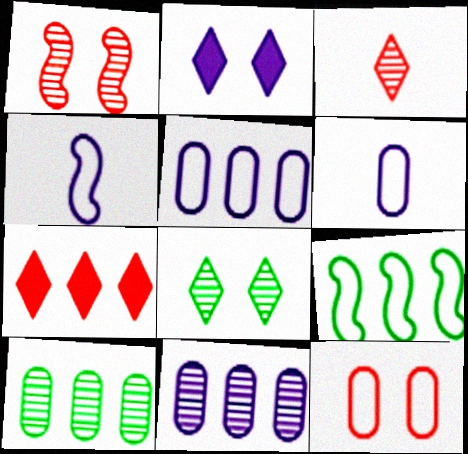[[2, 4, 11], 
[7, 9, 11]]